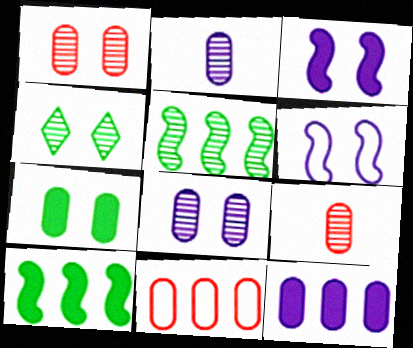[[2, 7, 11]]